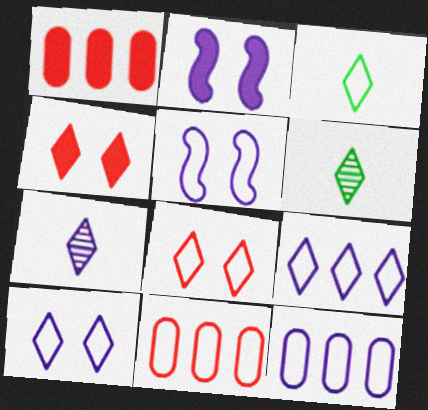[[1, 5, 6], 
[2, 6, 11], 
[2, 7, 12], 
[3, 5, 11], 
[3, 8, 9], 
[4, 6, 9]]